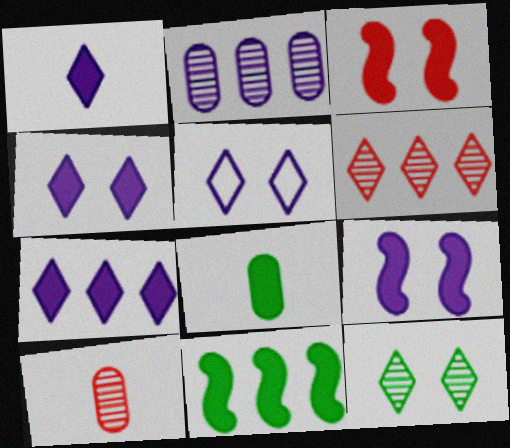[[1, 4, 7], 
[3, 7, 8], 
[5, 10, 11]]